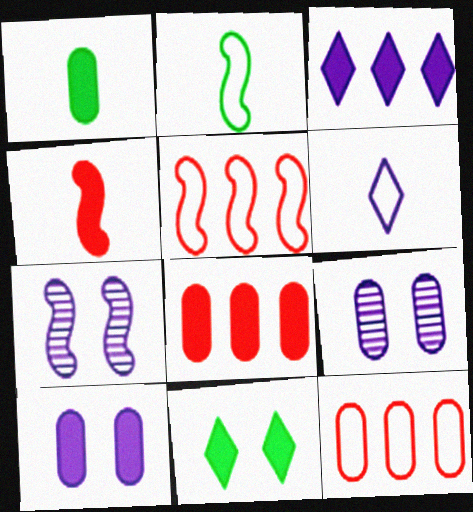[[1, 8, 10], 
[1, 9, 12]]